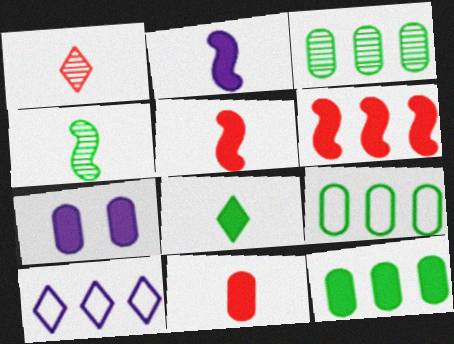[[2, 8, 11], 
[3, 6, 10], 
[3, 9, 12], 
[6, 7, 8], 
[7, 11, 12]]